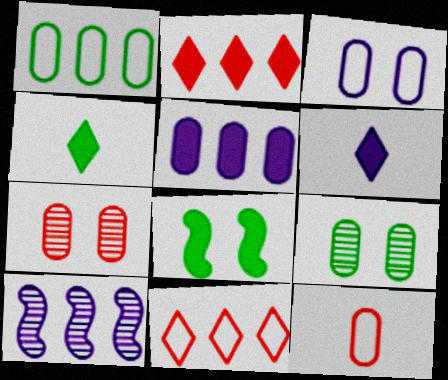[[1, 2, 10], 
[1, 3, 12], 
[3, 6, 10], 
[5, 9, 12]]